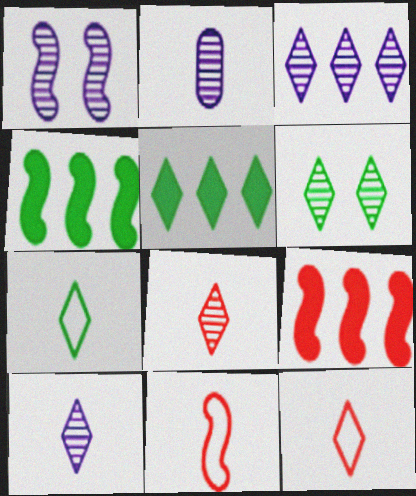[[1, 2, 3], 
[1, 4, 11], 
[3, 6, 8], 
[5, 6, 7]]